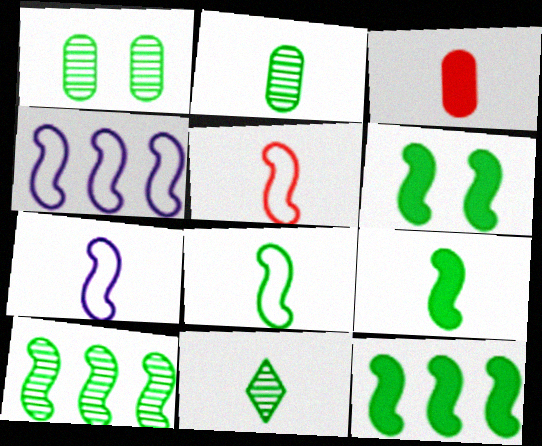[[1, 10, 11], 
[3, 7, 11], 
[5, 7, 8], 
[6, 8, 10], 
[6, 9, 12]]